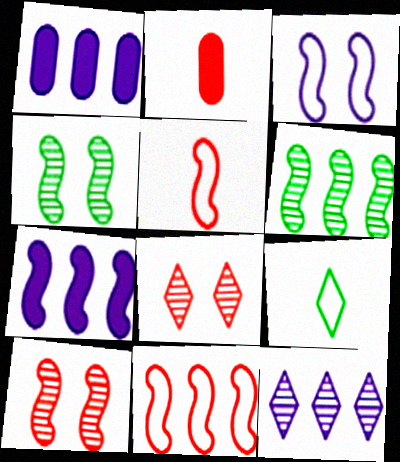[[1, 9, 10], 
[2, 8, 11], 
[4, 5, 7], 
[6, 7, 11]]